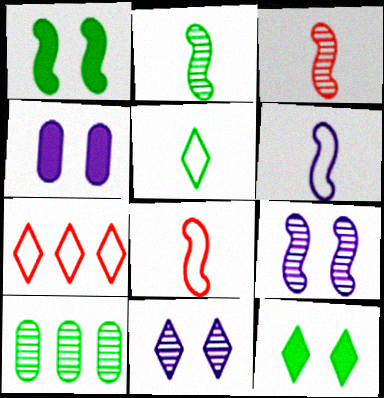[[1, 5, 10], 
[2, 4, 7], 
[3, 10, 11]]